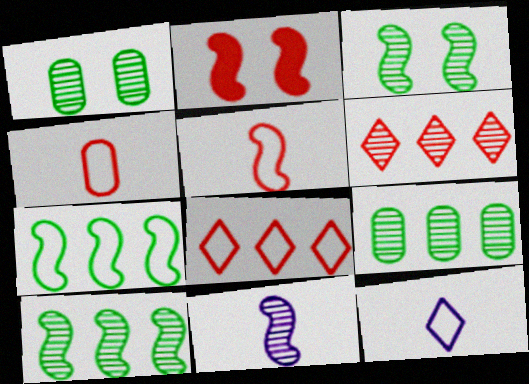[[1, 6, 11], 
[2, 4, 6], 
[2, 7, 11], 
[2, 9, 12]]